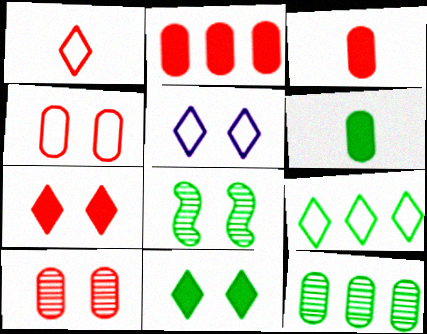[[1, 5, 9], 
[6, 8, 9]]